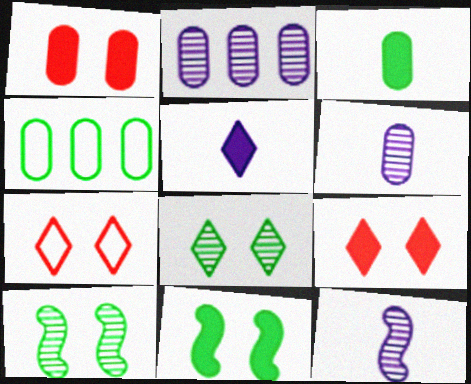[[1, 4, 6], 
[4, 9, 12]]